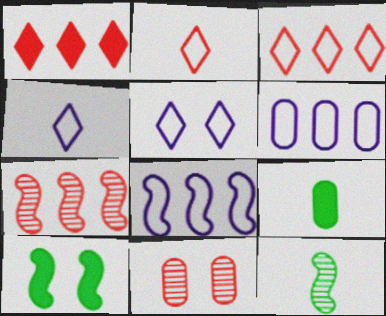[[5, 7, 9], 
[5, 10, 11], 
[6, 9, 11]]